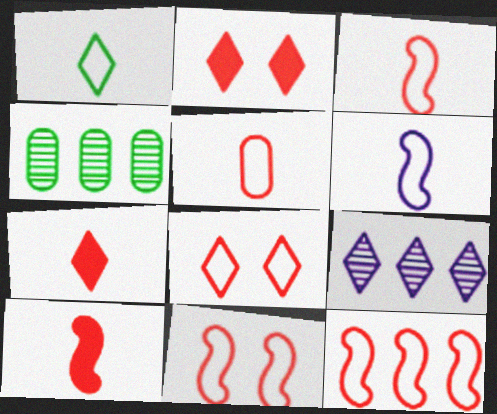[[1, 2, 9], 
[1, 5, 6], 
[2, 4, 6], 
[3, 11, 12], 
[5, 8, 12]]